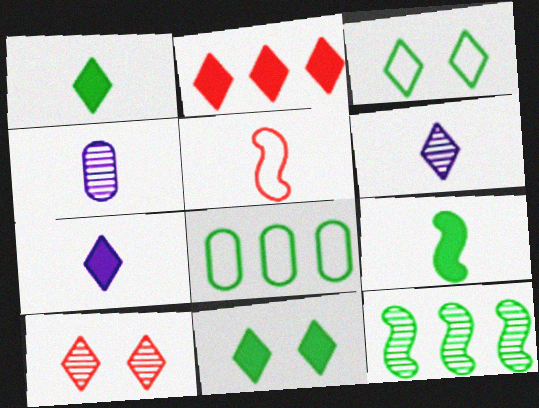[[1, 4, 5], 
[2, 3, 6], 
[2, 7, 11], 
[4, 10, 12]]